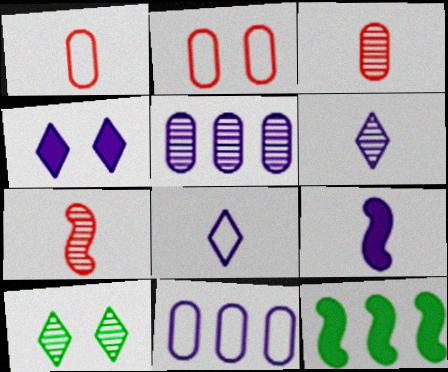[[2, 6, 12], 
[5, 7, 10]]